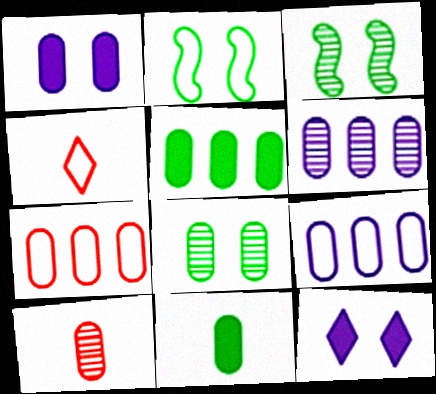[[2, 4, 9], 
[5, 6, 7], 
[6, 8, 10]]